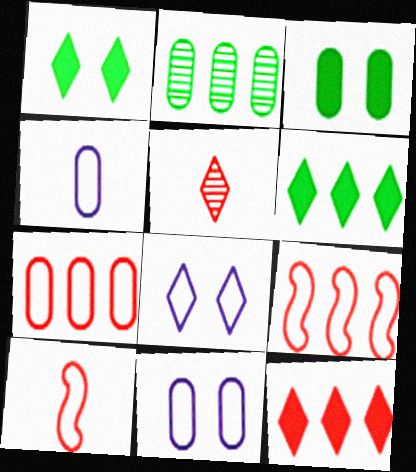[[5, 6, 8]]